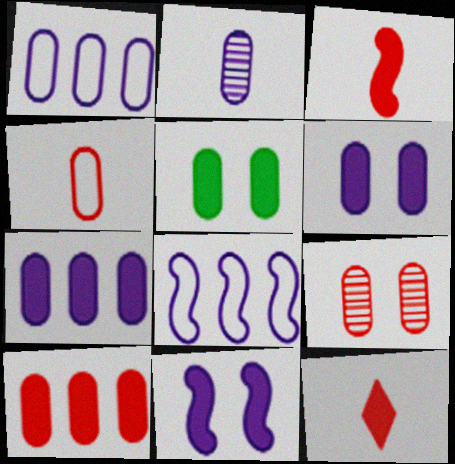[[1, 2, 6], 
[4, 9, 10]]